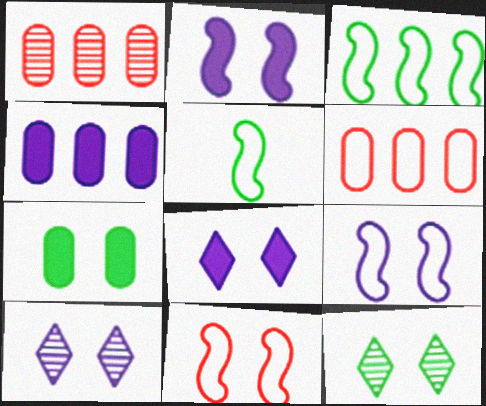[[1, 5, 8], 
[7, 10, 11]]